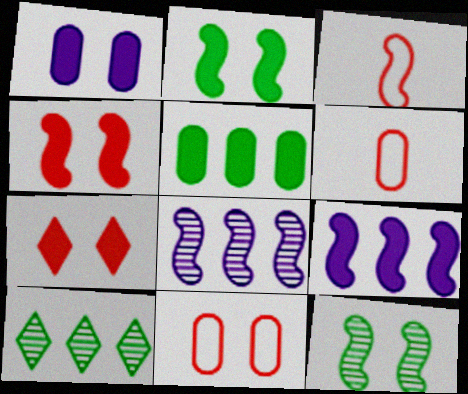[[1, 2, 7], 
[1, 3, 10], 
[2, 3, 8], 
[3, 9, 12]]